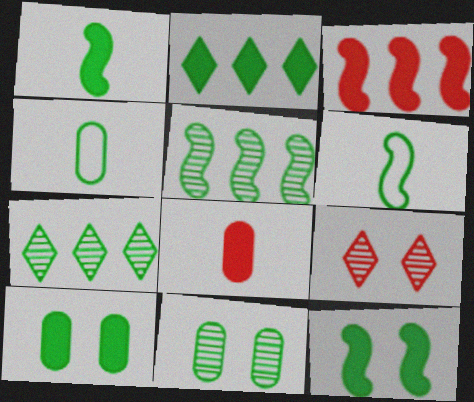[[1, 2, 10], 
[2, 6, 11], 
[4, 7, 12], 
[5, 6, 12], 
[6, 7, 10]]